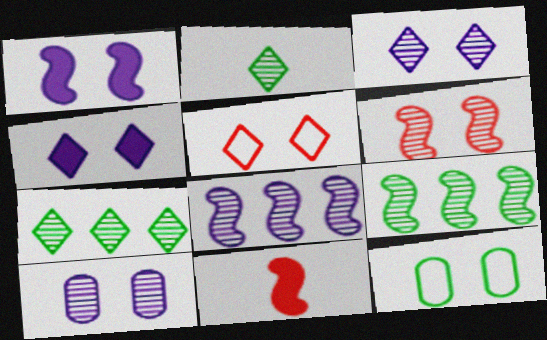[[4, 6, 12]]